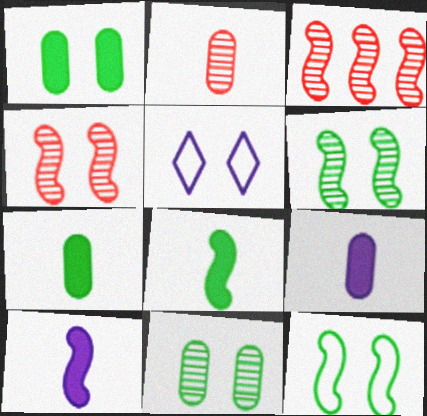[[1, 4, 5], 
[3, 5, 7], 
[3, 10, 12]]